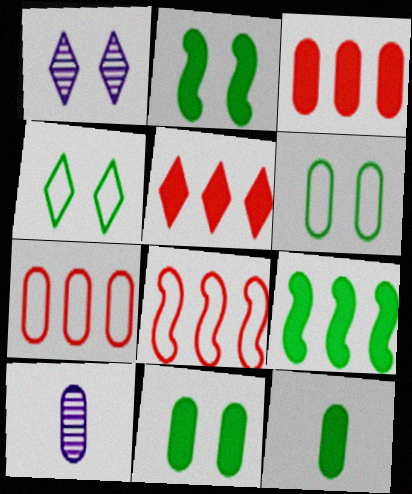[[1, 8, 12], 
[3, 6, 10], 
[7, 10, 11]]